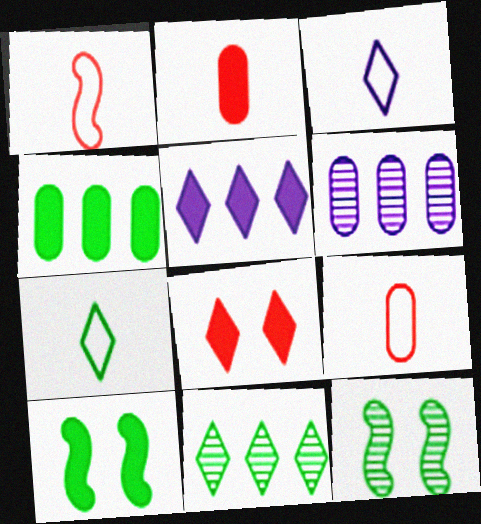[[2, 5, 10], 
[3, 8, 11], 
[4, 7, 12], 
[5, 9, 12]]